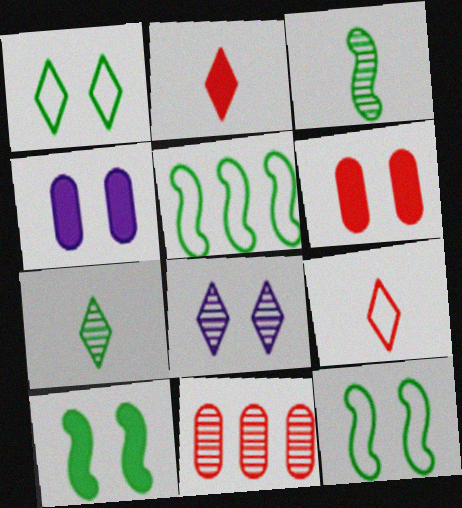[[3, 5, 10], 
[3, 8, 11], 
[6, 8, 12]]